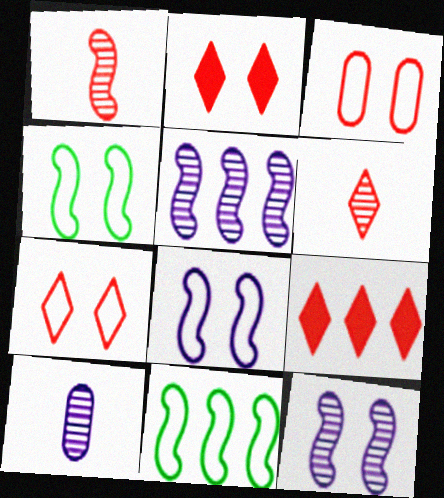[[1, 3, 9], 
[2, 10, 11], 
[4, 9, 10], 
[6, 7, 9]]